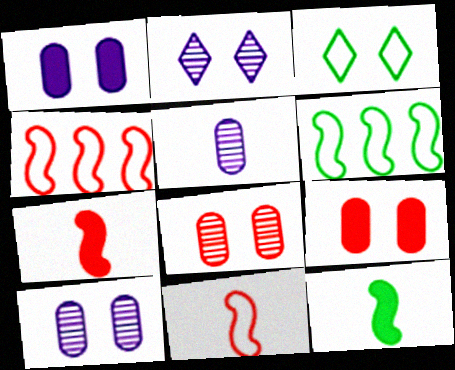[]